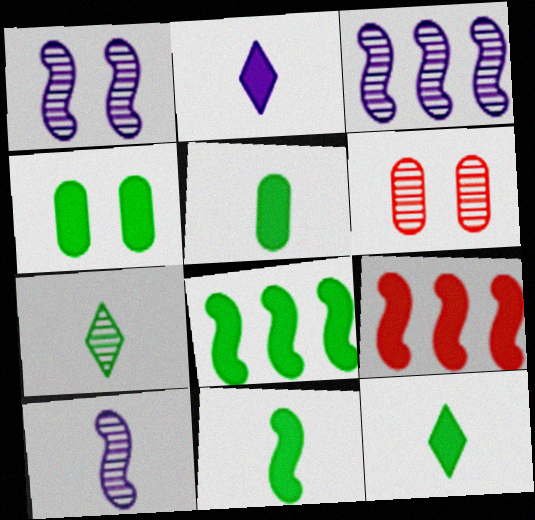[[1, 3, 10], 
[2, 4, 9], 
[3, 6, 7], 
[4, 8, 12], 
[5, 11, 12]]